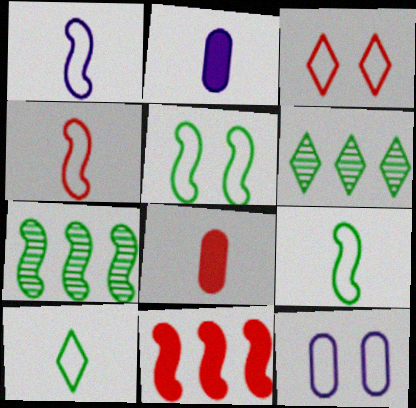[[1, 4, 9], 
[2, 3, 7], 
[3, 5, 12]]